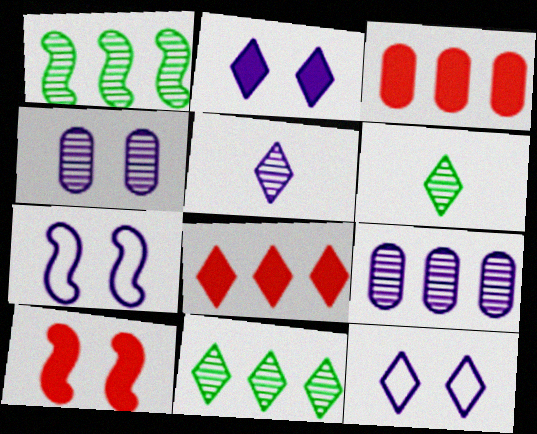[[2, 4, 7], 
[3, 6, 7], 
[6, 8, 12]]